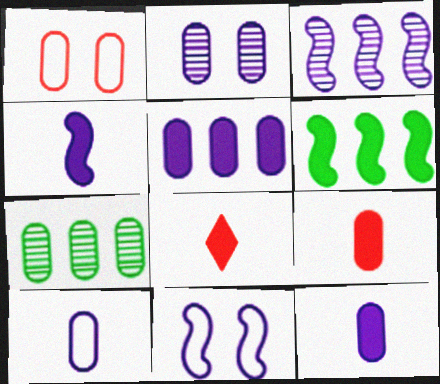[[1, 7, 12], 
[2, 5, 10], 
[3, 4, 11], 
[7, 8, 11]]